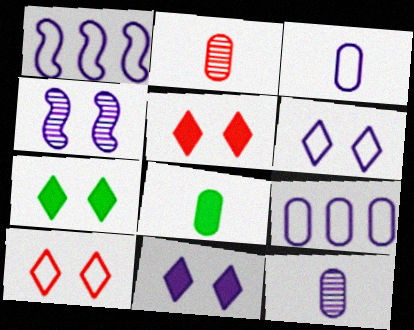[[1, 2, 7], 
[1, 3, 6], 
[1, 11, 12], 
[2, 3, 8], 
[5, 7, 11]]